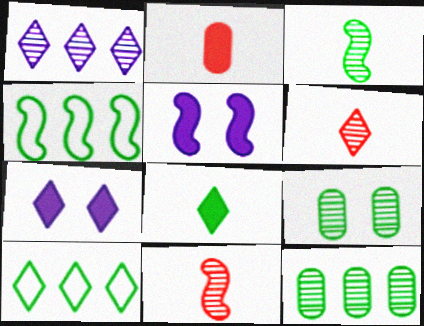[[1, 9, 11], 
[4, 5, 11], 
[4, 8, 9], 
[6, 7, 10]]